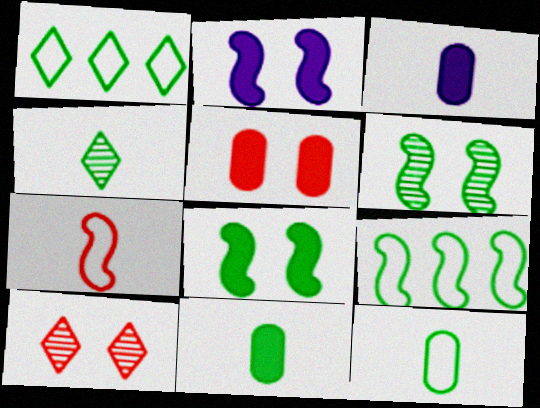[[1, 6, 11], 
[3, 4, 7], 
[3, 9, 10]]